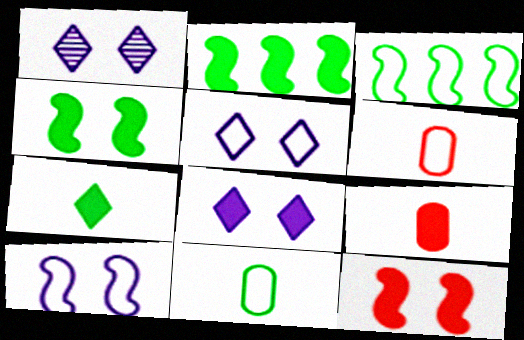[[1, 2, 6], 
[1, 3, 9], 
[1, 5, 8], 
[2, 8, 9], 
[3, 5, 6]]